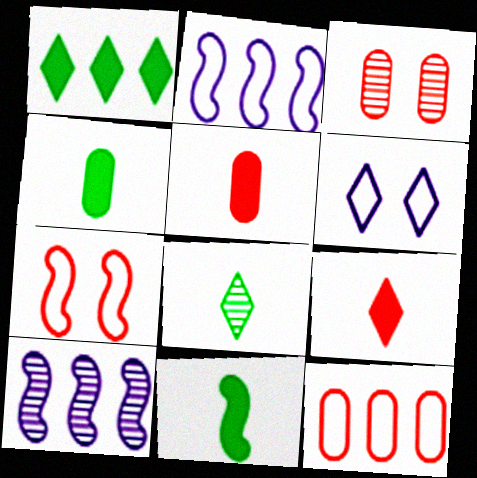[[1, 10, 12], 
[3, 5, 12], 
[3, 8, 10], 
[7, 10, 11]]